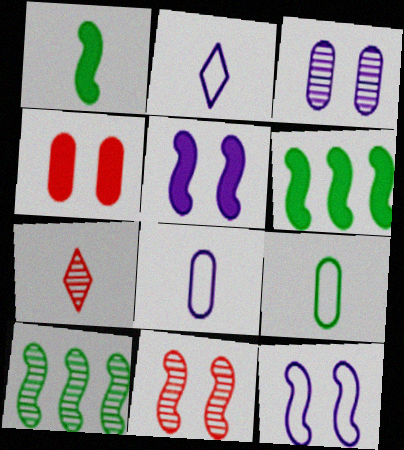[[1, 7, 8], 
[2, 4, 10], 
[3, 7, 10]]